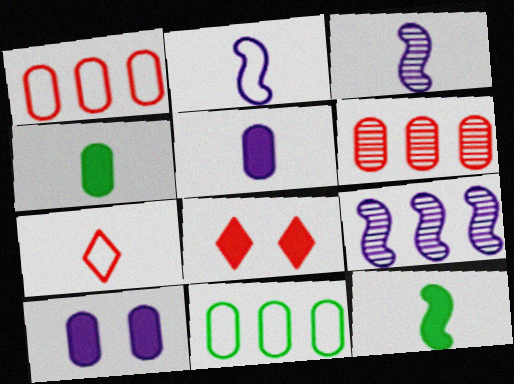[[3, 4, 7], 
[3, 8, 11]]